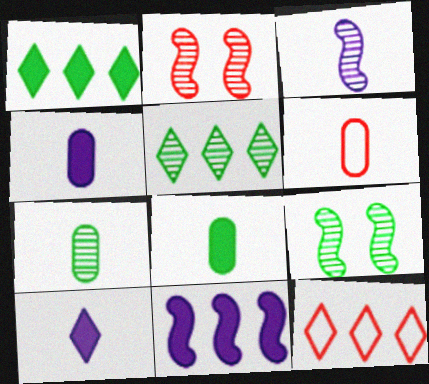[[4, 6, 7], 
[4, 9, 12], 
[5, 7, 9]]